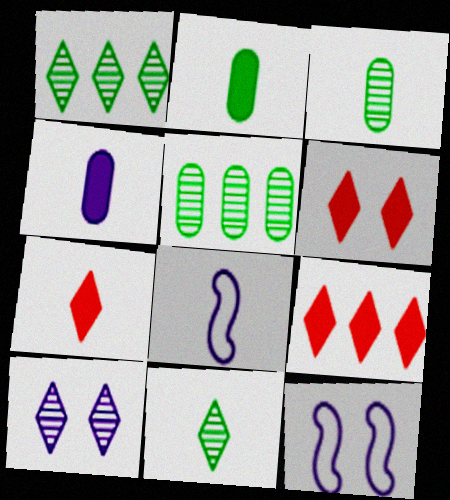[[3, 7, 8], 
[3, 9, 12], 
[5, 6, 8], 
[5, 7, 12], 
[6, 7, 9]]